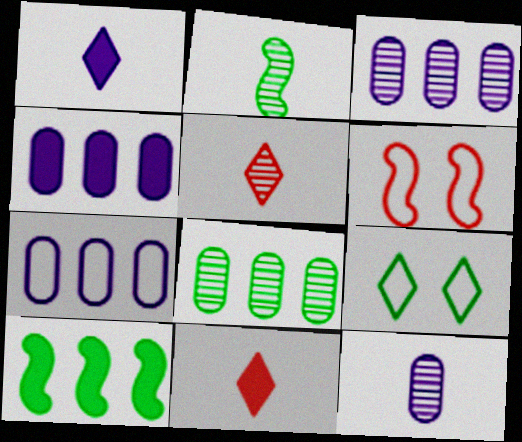[[1, 6, 8], 
[2, 5, 12], 
[3, 4, 7]]